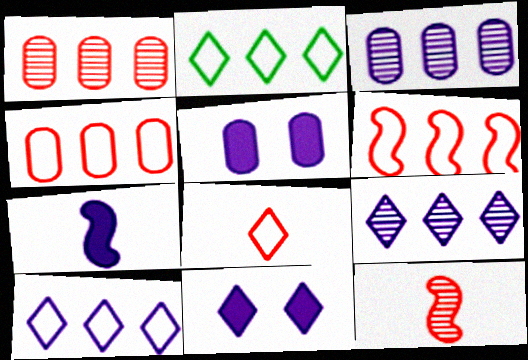[[2, 5, 12]]